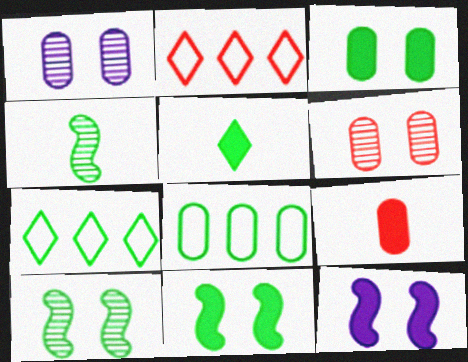[[1, 8, 9], 
[3, 4, 7], 
[5, 8, 10]]